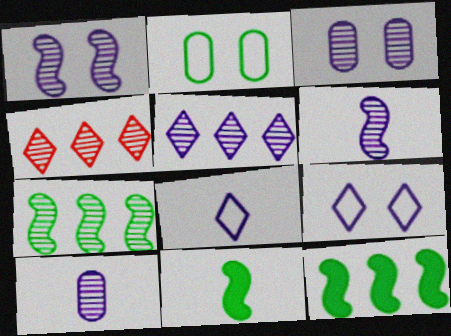[[1, 5, 10], 
[3, 5, 6]]